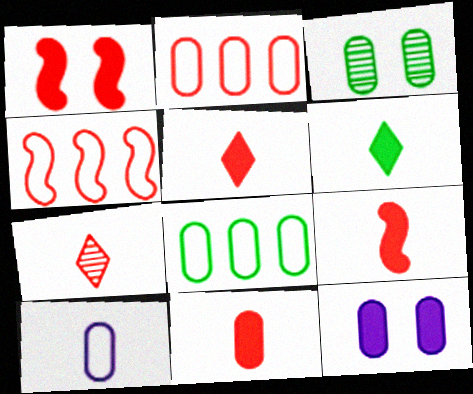[[1, 2, 7], 
[5, 9, 11]]